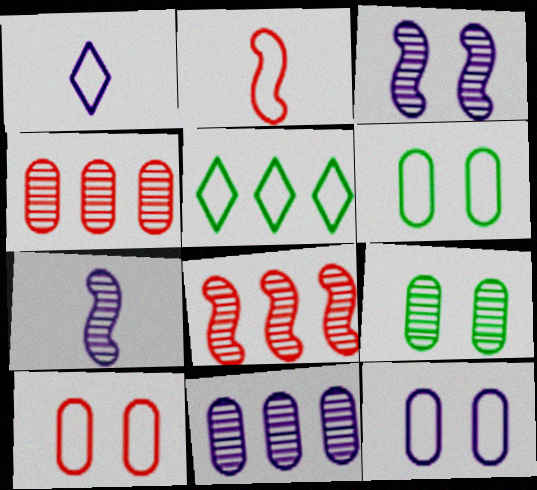[[2, 5, 12], 
[6, 10, 12]]